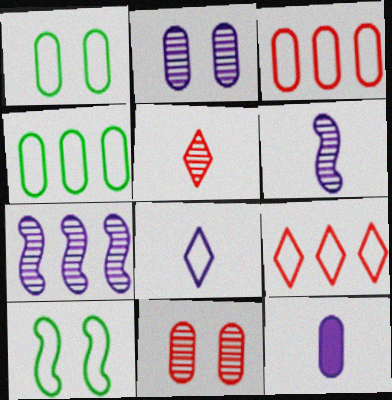[[3, 8, 10], 
[4, 11, 12], 
[6, 8, 12]]